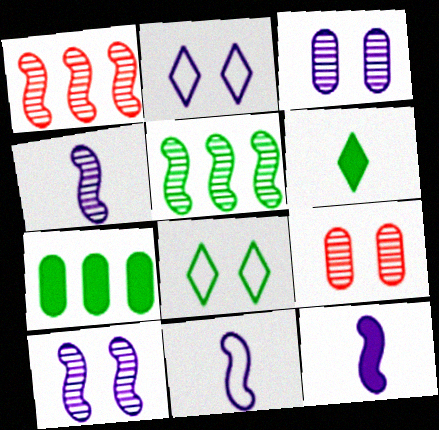[[4, 11, 12]]